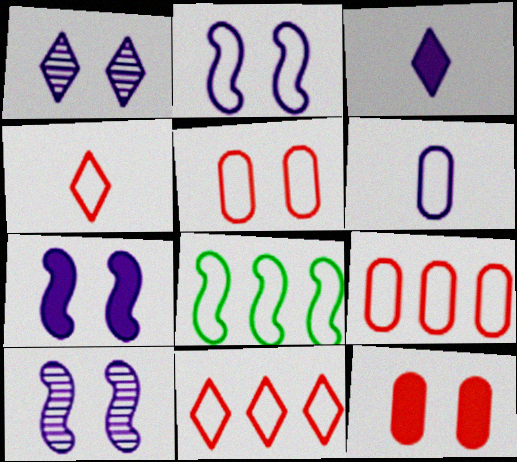[[2, 7, 10]]